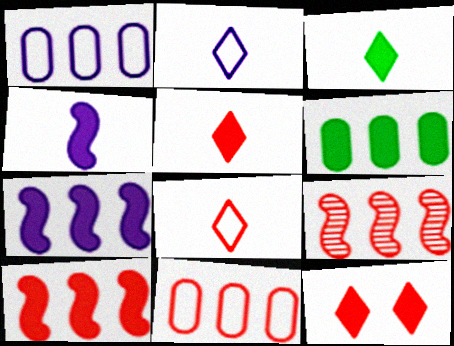[[4, 6, 12]]